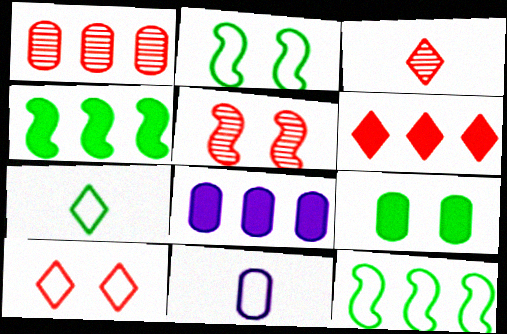[[1, 3, 5], 
[1, 9, 11], 
[2, 3, 8], 
[3, 6, 10], 
[4, 6, 8], 
[5, 7, 8], 
[10, 11, 12]]